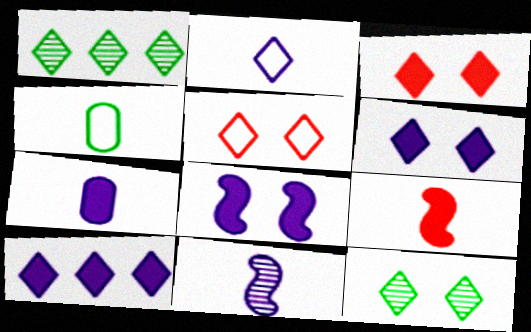[[1, 2, 3], 
[2, 7, 11], 
[5, 6, 12], 
[7, 8, 10]]